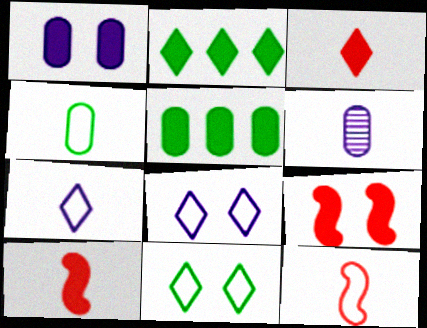[[1, 2, 10], 
[4, 7, 12]]